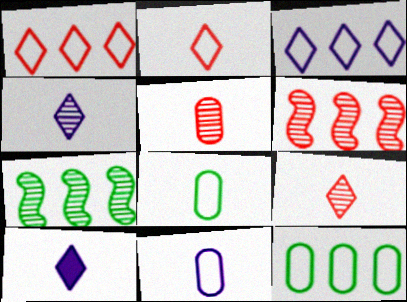[]